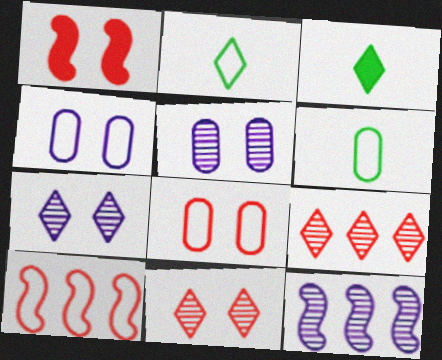[[1, 8, 11], 
[2, 4, 10], 
[3, 5, 10], 
[3, 8, 12]]